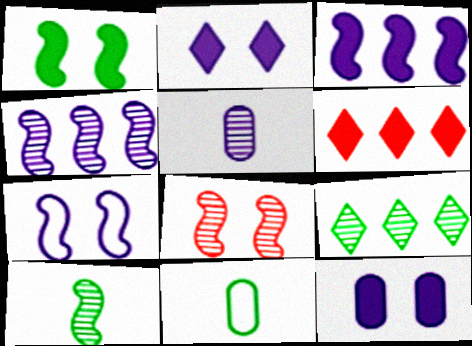[[1, 7, 8], 
[1, 9, 11], 
[4, 8, 10], 
[5, 8, 9]]